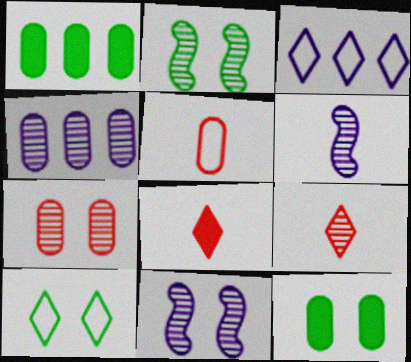[[2, 4, 9], 
[2, 10, 12], 
[4, 5, 12]]